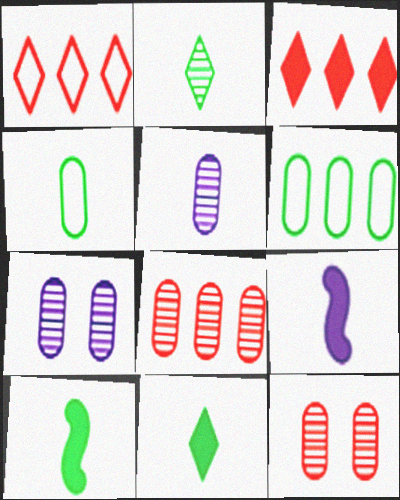[[1, 7, 10], 
[2, 4, 10]]